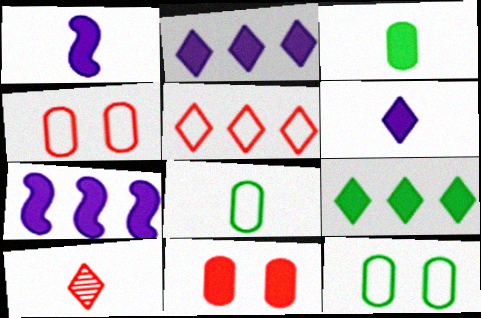[[1, 8, 10], 
[1, 9, 11], 
[7, 10, 12]]